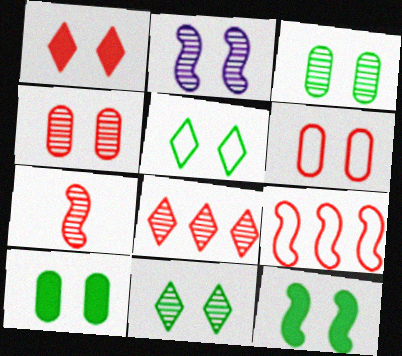[[2, 4, 11], 
[3, 5, 12], 
[4, 7, 8]]